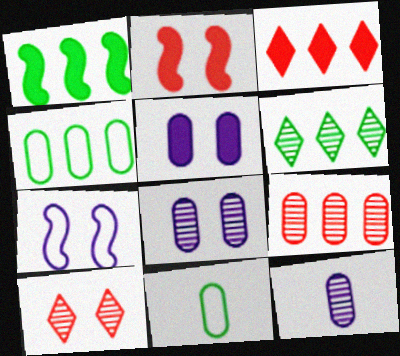[[1, 4, 6], 
[5, 9, 11]]